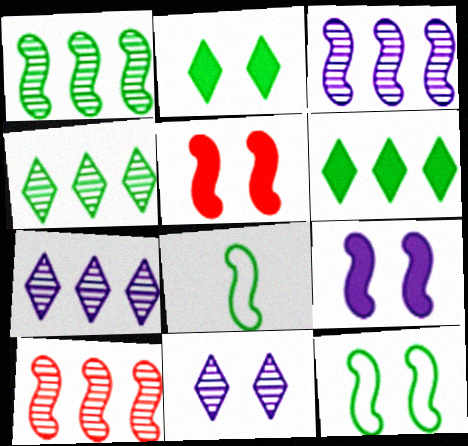[[1, 3, 10], 
[3, 5, 8], 
[8, 9, 10]]